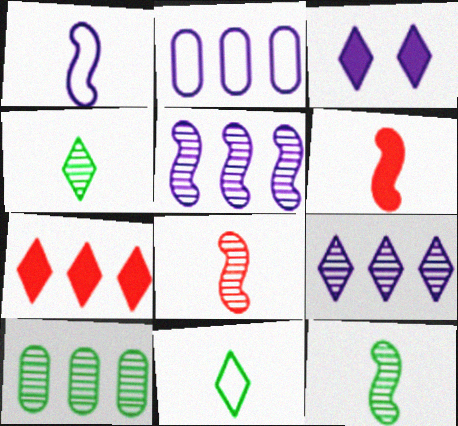[[1, 6, 12]]